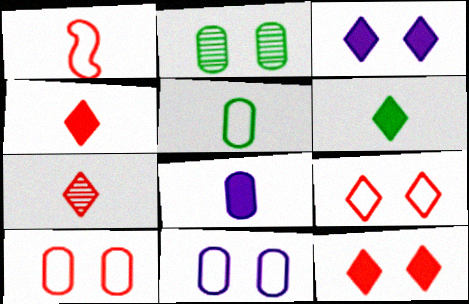[]